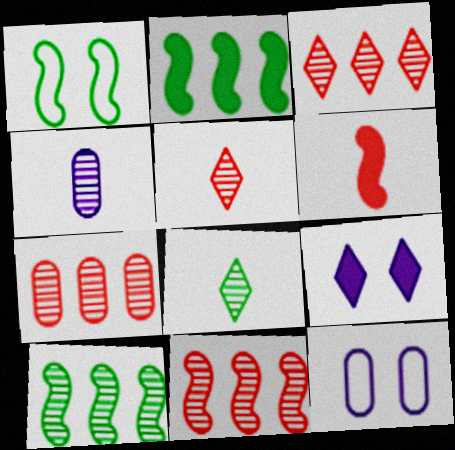[[2, 5, 12], 
[3, 7, 11]]